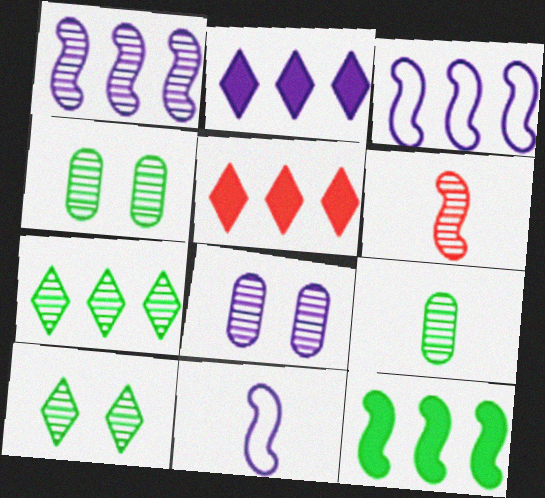[[2, 8, 11], 
[4, 5, 11], 
[6, 7, 8]]